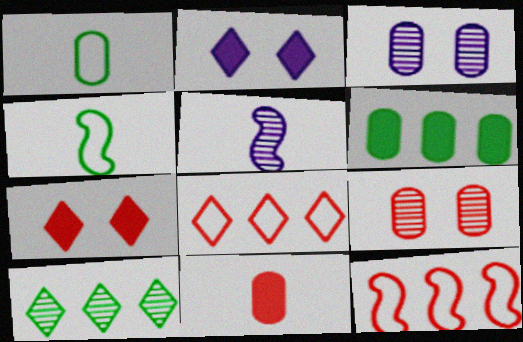[[5, 9, 10]]